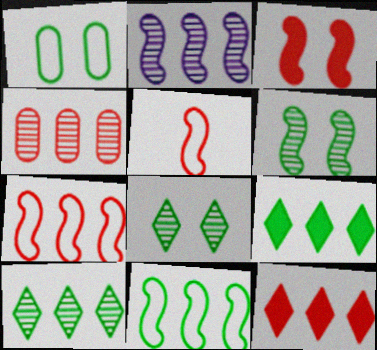[[2, 4, 10], 
[4, 7, 12]]